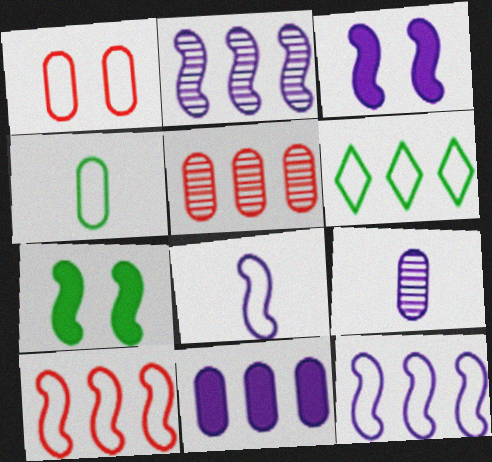[[1, 6, 8], 
[2, 3, 8]]